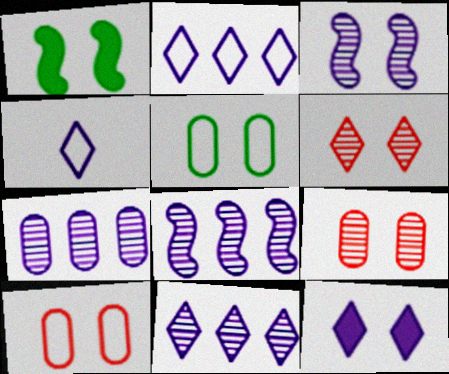[[4, 11, 12], 
[7, 8, 11]]